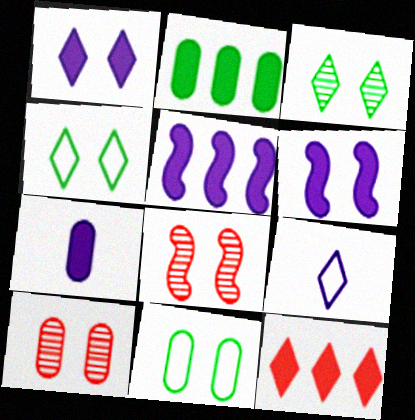[[1, 5, 7], 
[1, 8, 11], 
[2, 5, 12], 
[2, 8, 9], 
[3, 9, 12], 
[4, 6, 10]]